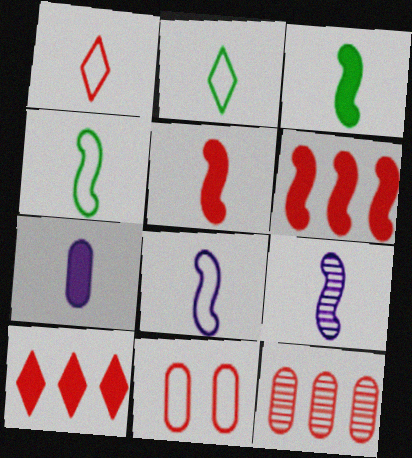[[4, 5, 9]]